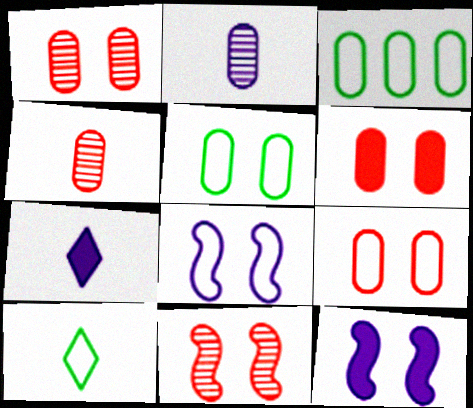[[1, 6, 9], 
[2, 3, 6], 
[3, 7, 11]]